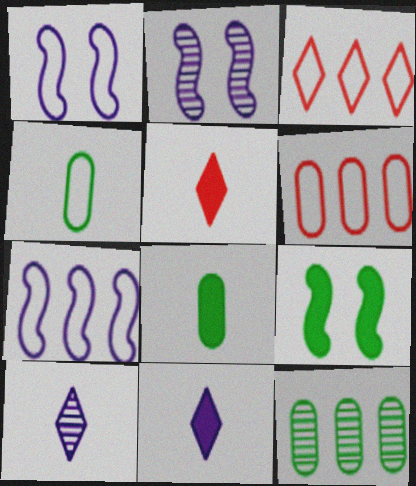[[1, 3, 4], 
[1, 5, 12], 
[2, 3, 8], 
[6, 9, 10]]